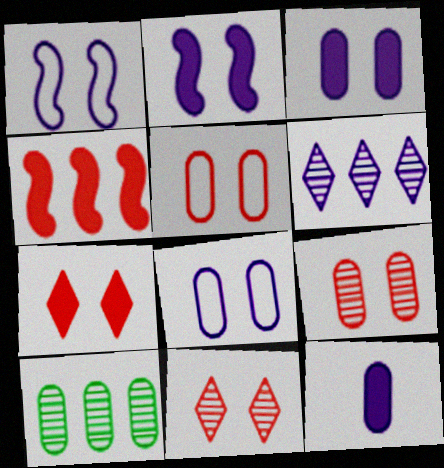[[1, 6, 12], 
[5, 10, 12]]